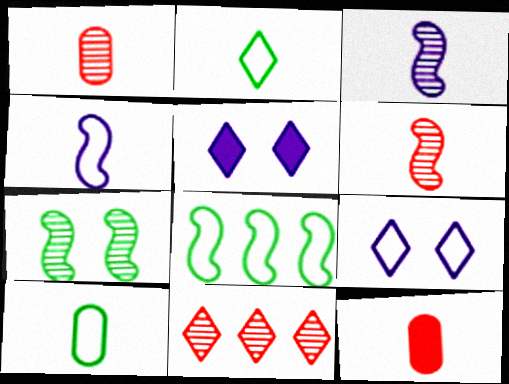[[1, 5, 8], 
[2, 3, 12], 
[2, 5, 11]]